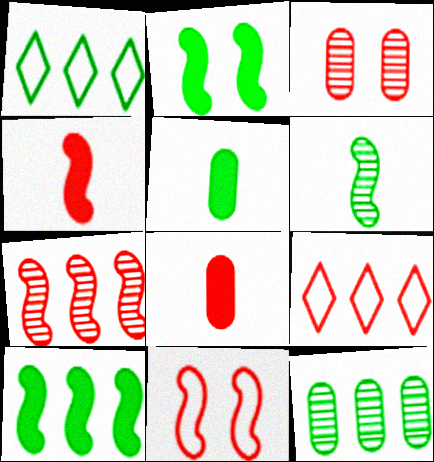[[1, 10, 12], 
[3, 4, 9], 
[4, 7, 11]]